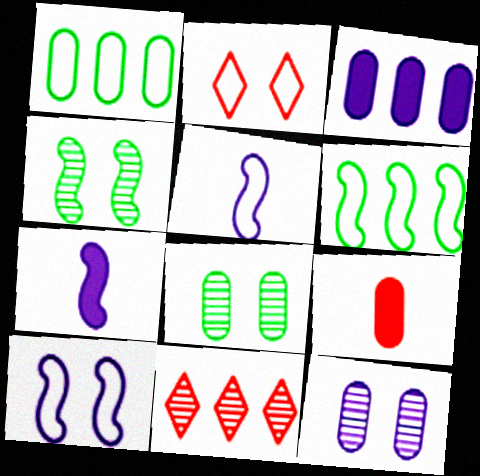[[1, 2, 5], 
[1, 9, 12], 
[3, 6, 11]]